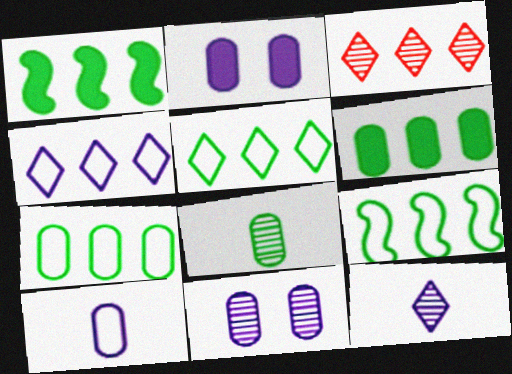[[5, 7, 9]]